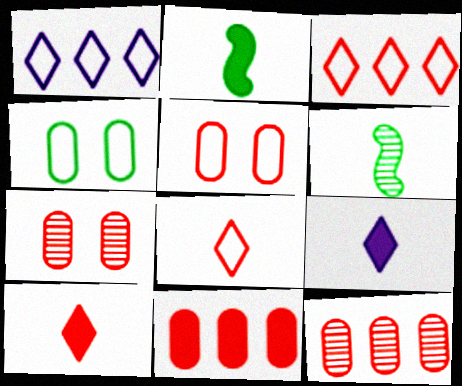[[1, 2, 7]]